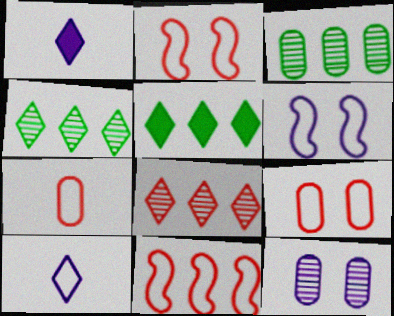[[1, 2, 3]]